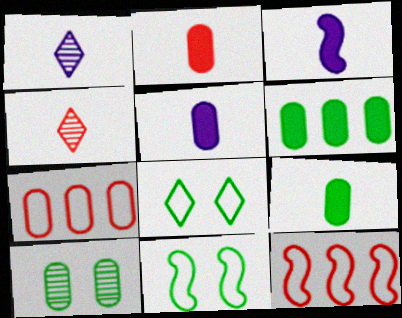[[2, 5, 9], 
[5, 7, 10]]